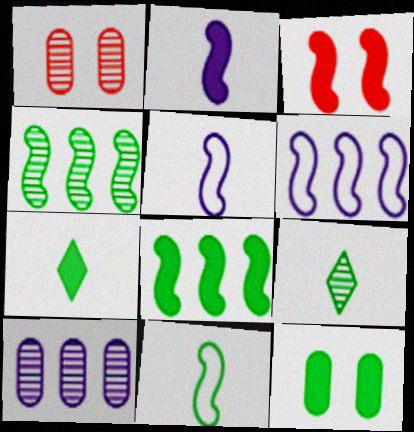[[1, 6, 7], 
[2, 3, 8], 
[3, 4, 5], 
[7, 8, 12]]